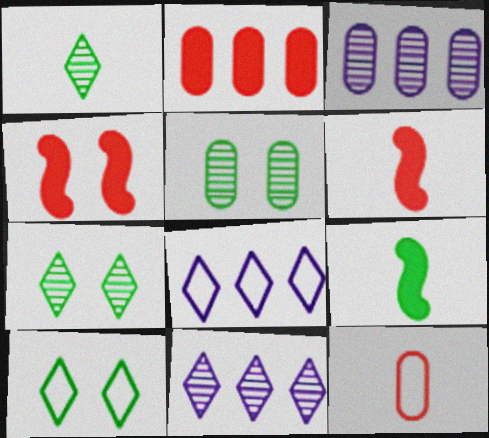[[3, 6, 10], 
[5, 6, 8]]